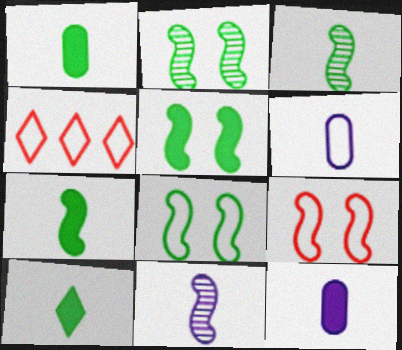[[1, 7, 10], 
[2, 4, 12], 
[2, 5, 8], 
[4, 6, 8]]